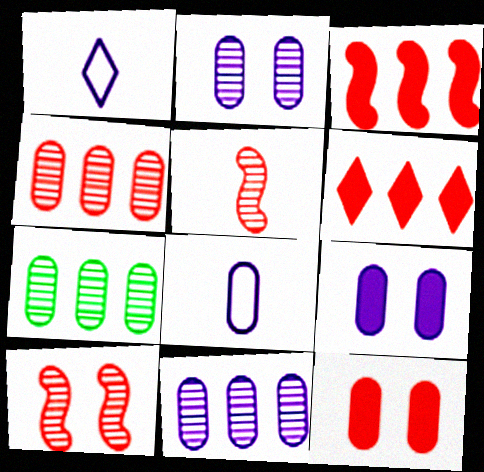[[4, 7, 11], 
[7, 8, 12], 
[8, 9, 11]]